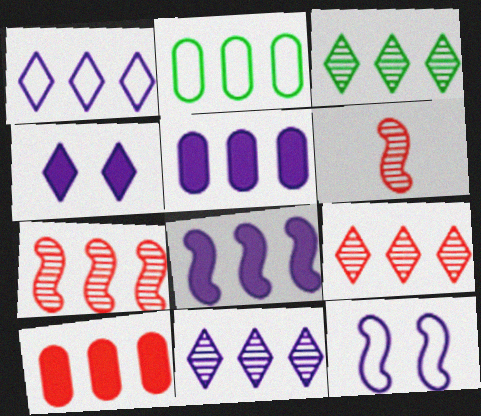[[2, 4, 6], 
[2, 8, 9], 
[3, 9, 11]]